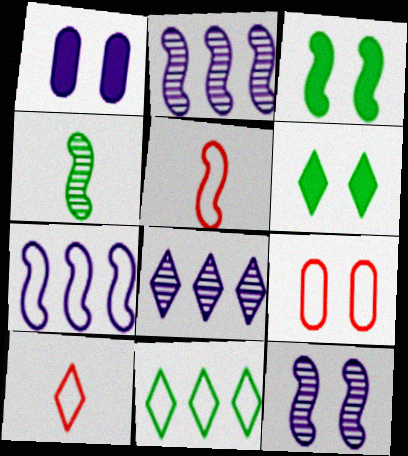[[2, 3, 5], 
[6, 8, 10], 
[6, 9, 12]]